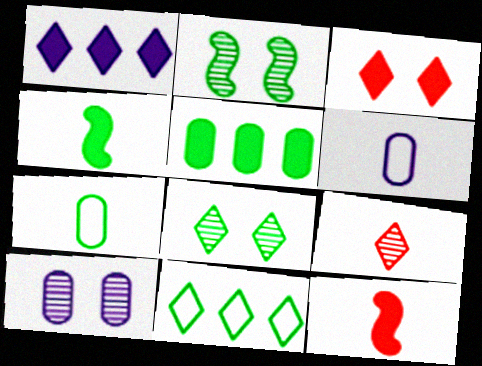[[4, 6, 9], 
[10, 11, 12]]